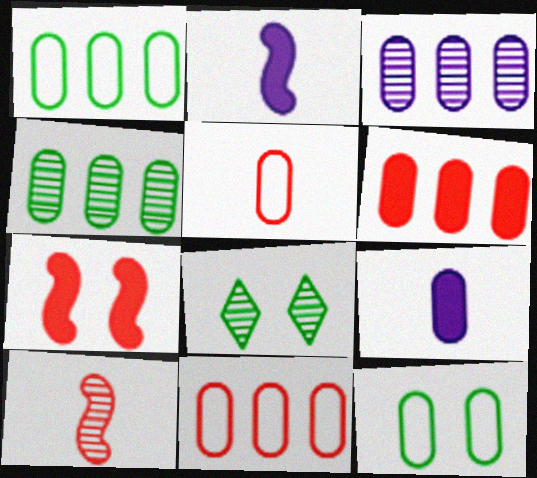[[1, 3, 6], 
[2, 8, 11], 
[3, 8, 10]]